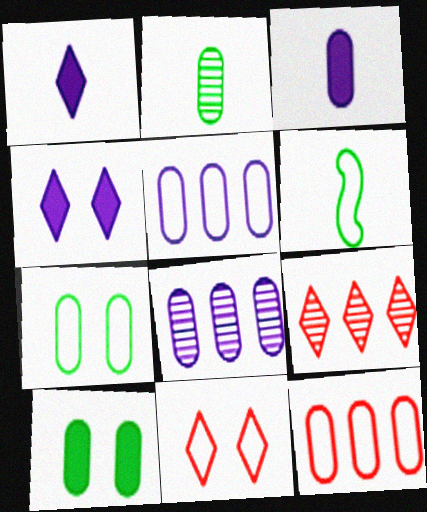[[5, 6, 11]]